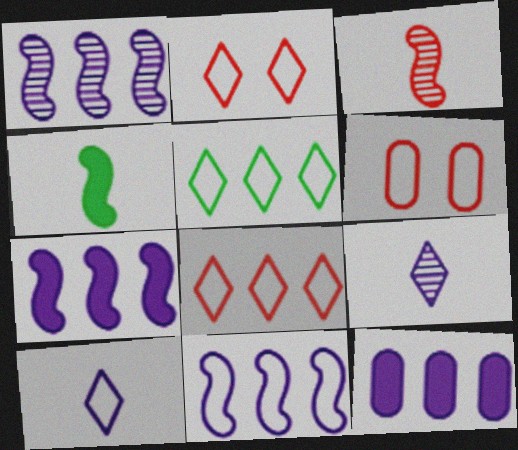[[1, 7, 11], 
[2, 5, 10]]